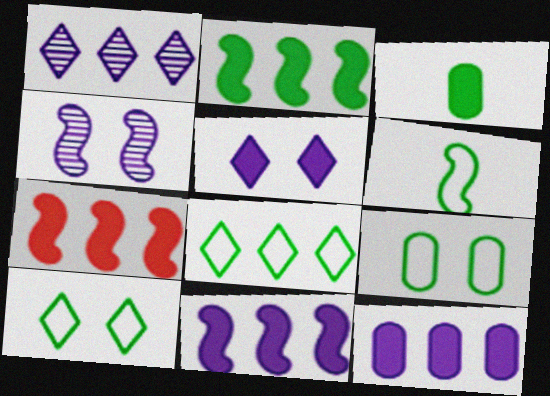[[2, 7, 11], 
[3, 5, 7], 
[4, 6, 7], 
[6, 8, 9]]